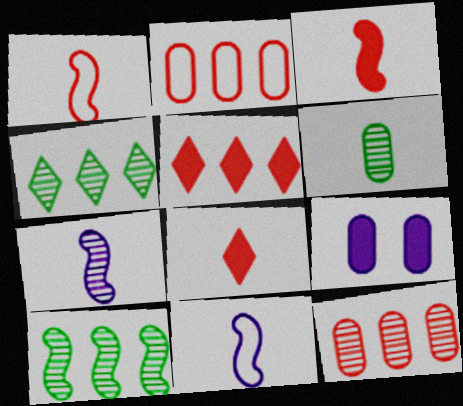[[1, 4, 9], 
[2, 6, 9], 
[6, 8, 11]]